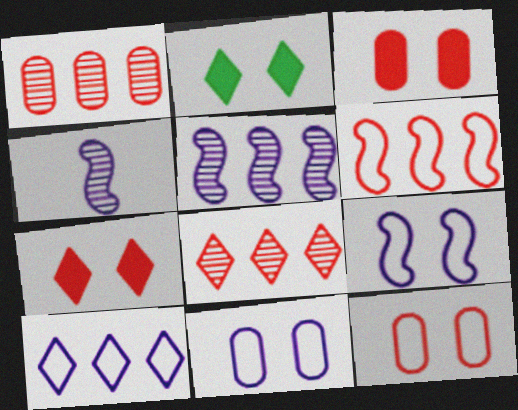[]